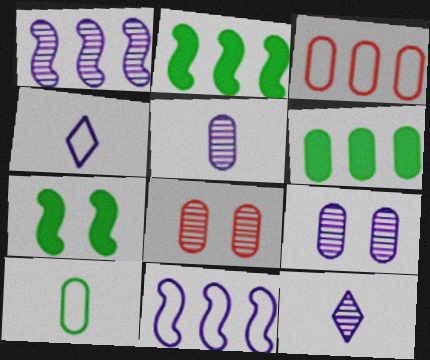[[1, 9, 12], 
[2, 4, 8], 
[3, 7, 12]]